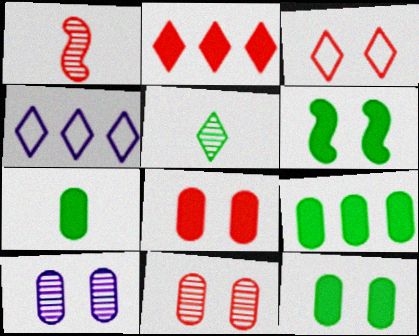[[1, 4, 12], 
[3, 6, 10], 
[7, 9, 12]]